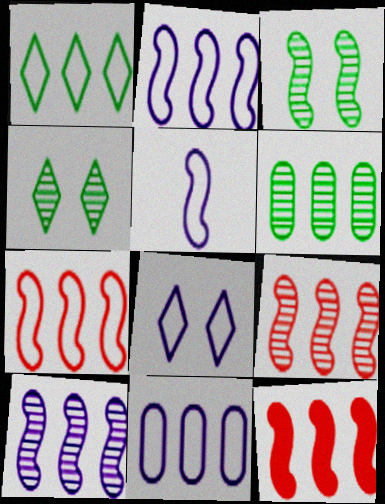[[1, 7, 11], 
[3, 5, 12], 
[5, 8, 11], 
[7, 9, 12]]